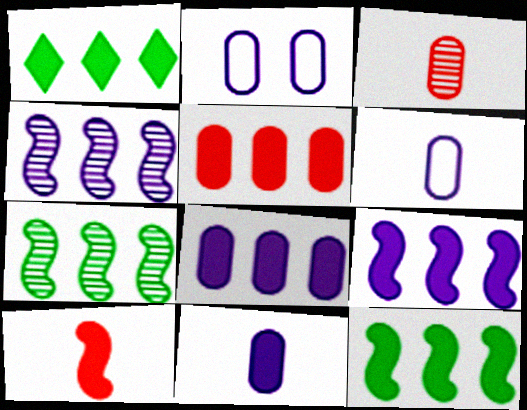[[1, 5, 9]]